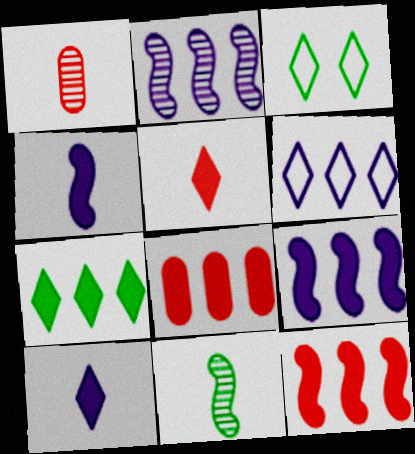[[1, 3, 9], 
[7, 8, 9]]